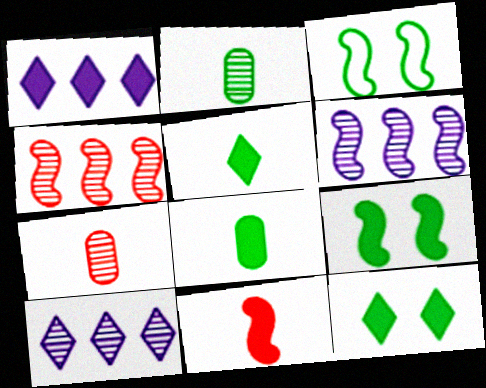[[1, 3, 7], 
[3, 6, 11]]